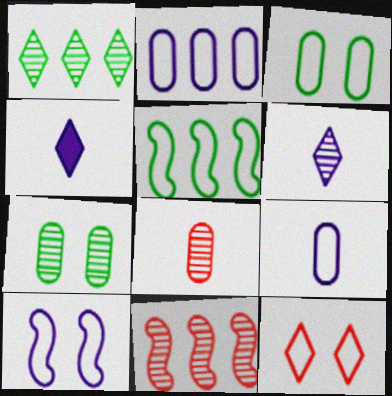[[1, 4, 12], 
[3, 4, 11], 
[3, 10, 12], 
[5, 9, 12], 
[6, 7, 11]]